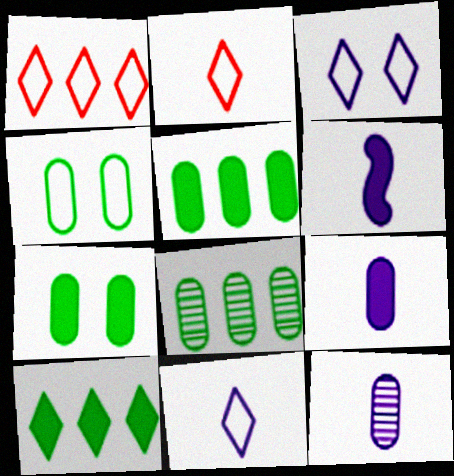[[6, 11, 12]]